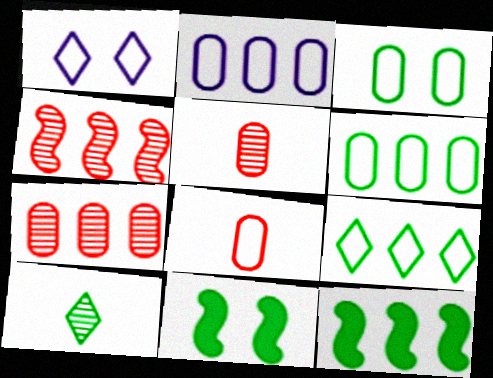[[1, 5, 12], 
[2, 3, 8], 
[3, 10, 12], 
[6, 10, 11]]